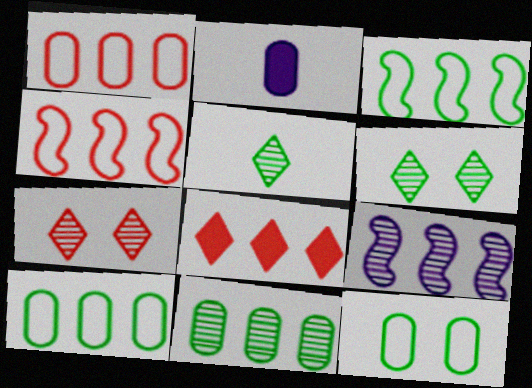[[2, 3, 7], 
[2, 4, 6], 
[8, 9, 10]]